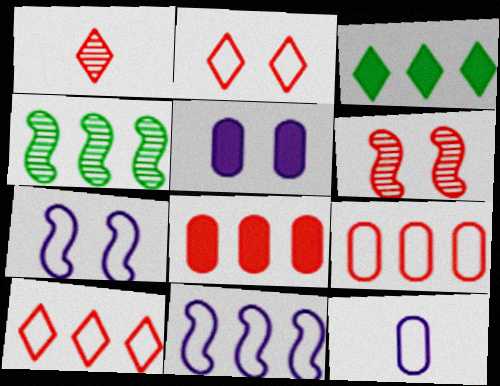[[3, 6, 12]]